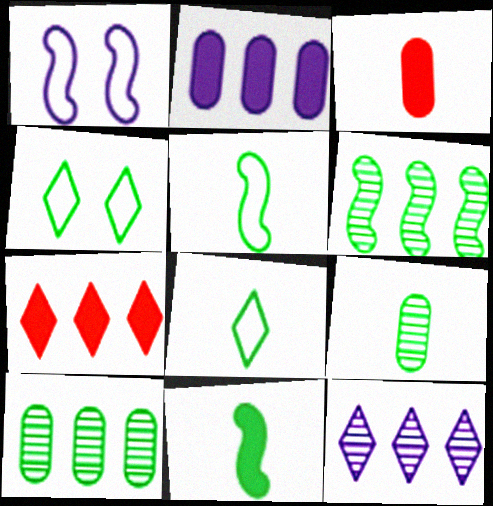[[1, 7, 9], 
[4, 10, 11], 
[8, 9, 11]]